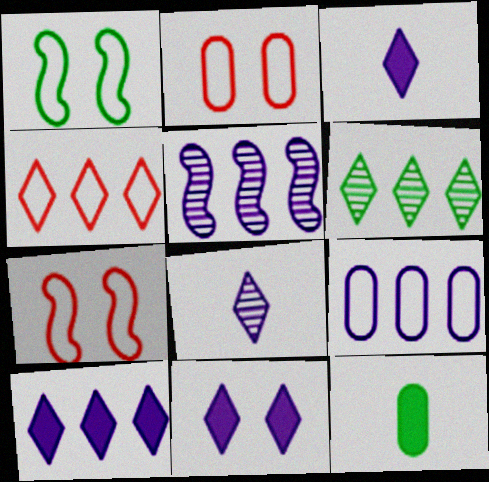[[1, 6, 12], 
[3, 10, 11], 
[4, 6, 10], 
[5, 9, 10]]